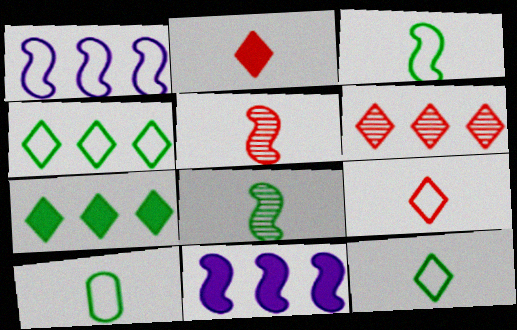[[3, 10, 12]]